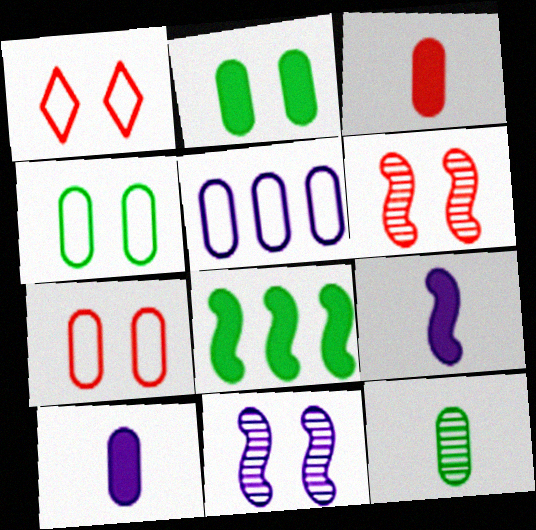[[1, 2, 11]]